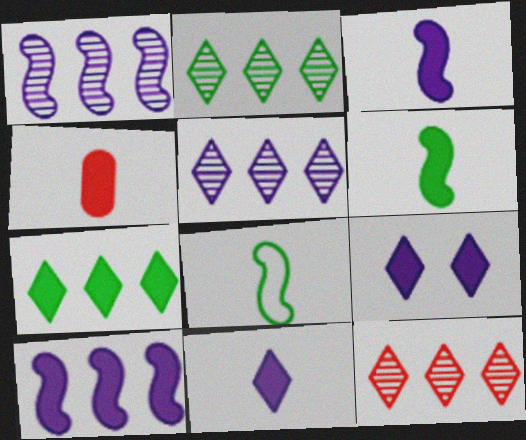[[2, 5, 12], 
[4, 6, 11]]